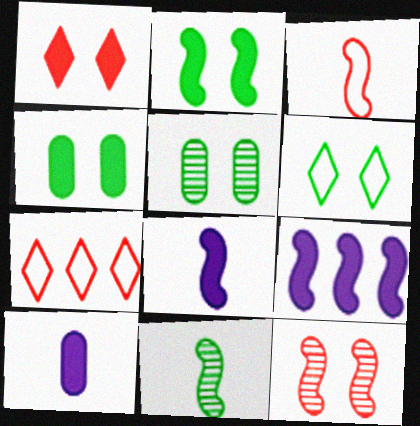[[2, 5, 6], 
[3, 8, 11], 
[5, 7, 8]]